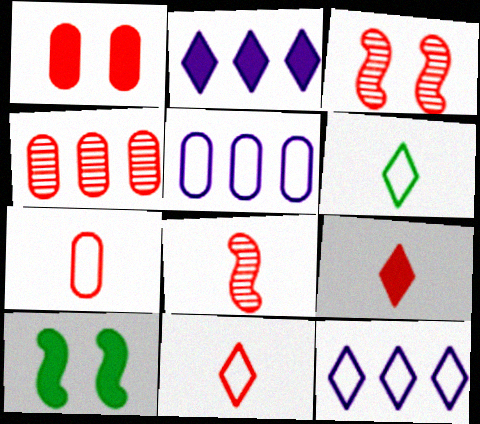[[1, 4, 7], 
[7, 8, 9]]